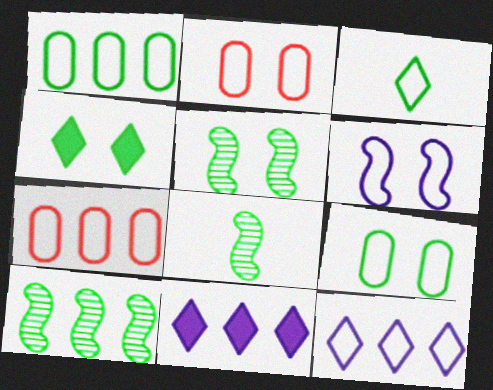[[1, 4, 8], 
[2, 8, 11], 
[3, 6, 7], 
[4, 5, 9], 
[5, 8, 10], 
[7, 10, 11]]